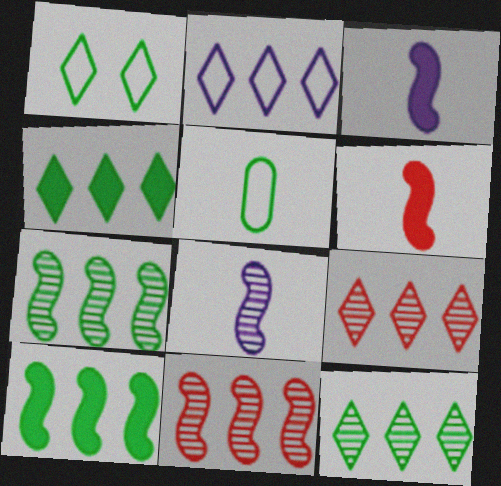[[2, 4, 9]]